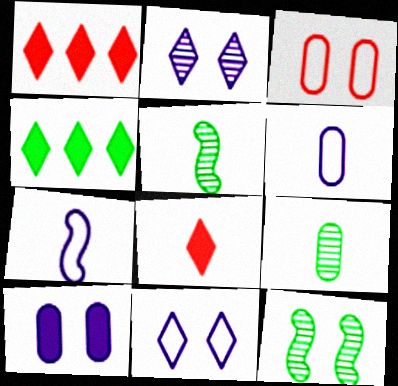[[1, 6, 12], 
[5, 6, 8], 
[7, 8, 9]]